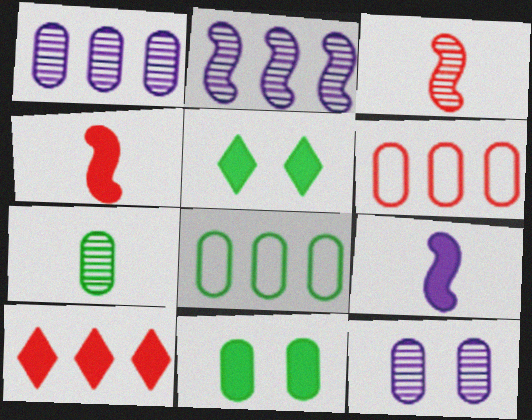[[2, 8, 10], 
[7, 8, 11], 
[9, 10, 11]]